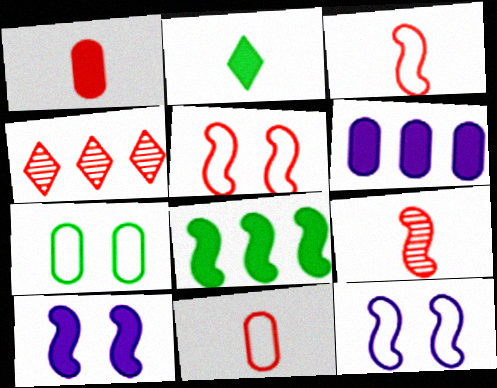[[1, 4, 5], 
[8, 9, 12]]